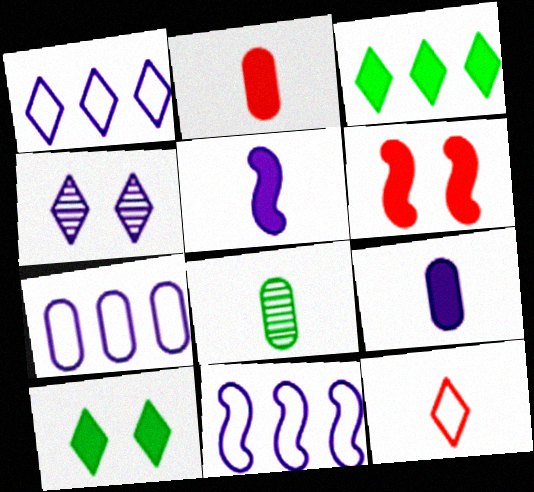[[1, 6, 8], 
[1, 7, 11], 
[3, 4, 12], 
[3, 6, 9], 
[4, 5, 7], 
[4, 9, 11], 
[5, 8, 12]]